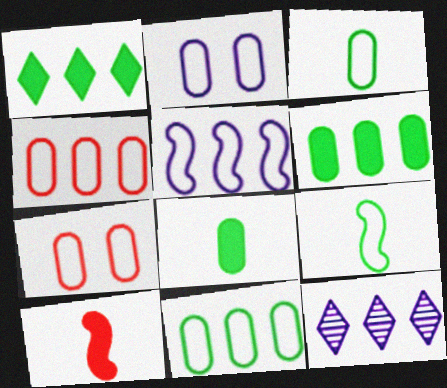[[2, 3, 4]]